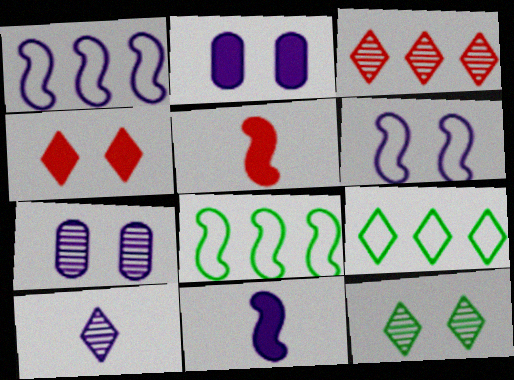[[1, 2, 10], 
[3, 10, 12], 
[4, 9, 10], 
[5, 7, 9]]